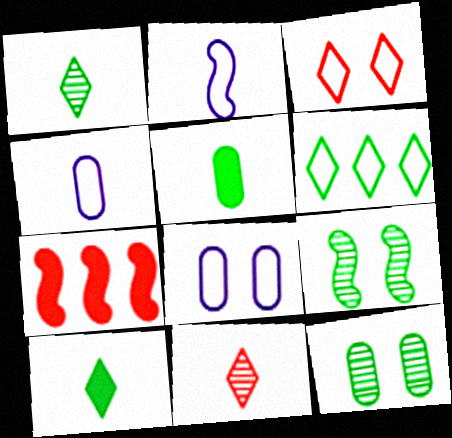[[1, 7, 8], 
[2, 5, 11], 
[2, 7, 9], 
[5, 6, 9]]